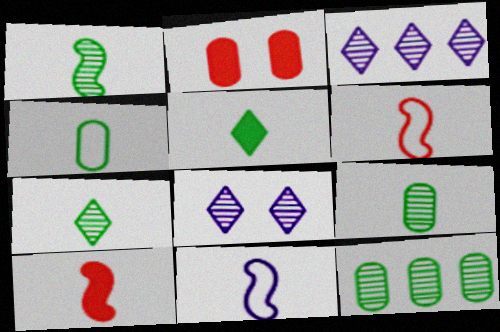[[1, 4, 5], 
[1, 7, 9], 
[1, 10, 11]]